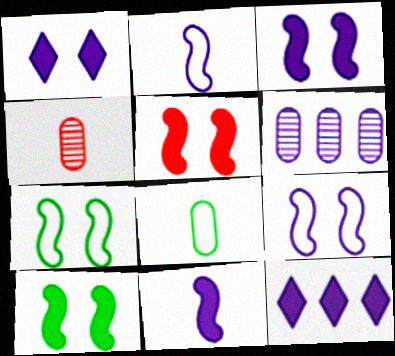[[1, 2, 6], 
[3, 5, 10], 
[4, 7, 12]]